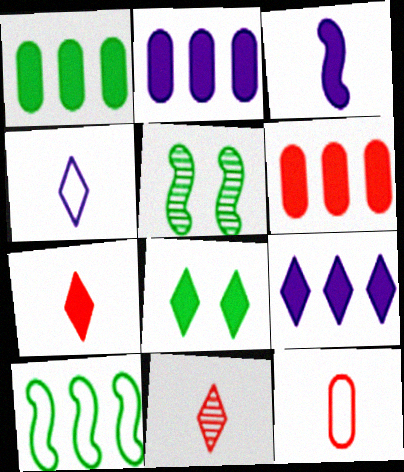[[1, 2, 6], 
[3, 6, 8], 
[4, 5, 6], 
[5, 9, 12], 
[7, 8, 9]]